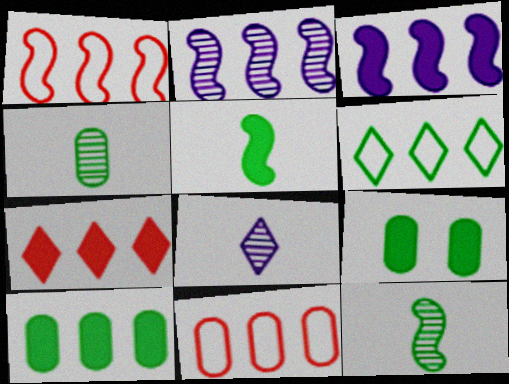[[1, 8, 9], 
[3, 7, 10], 
[6, 9, 12]]